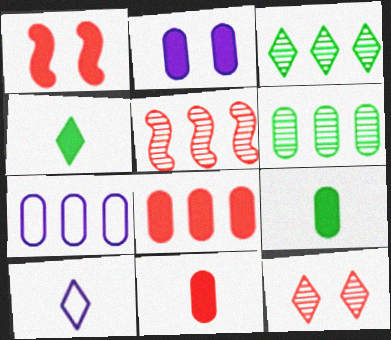[[1, 6, 10], 
[2, 8, 9], 
[6, 7, 8]]